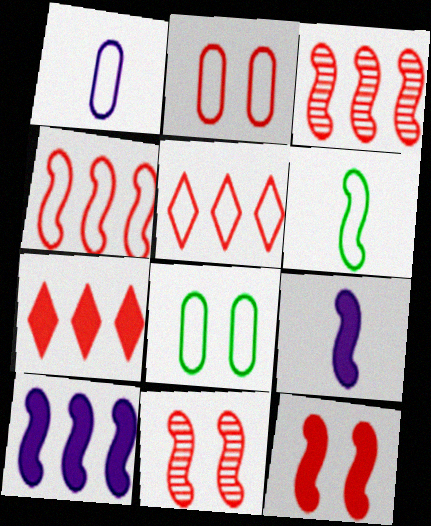[[6, 10, 11]]